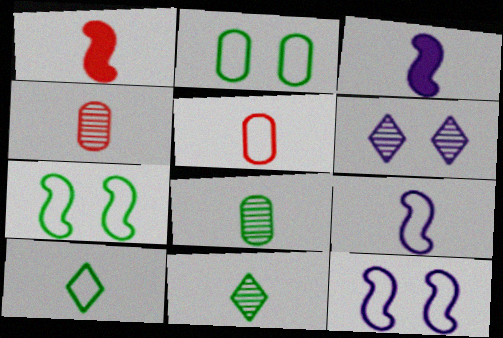[[3, 4, 10], 
[3, 5, 11], 
[5, 9, 10]]